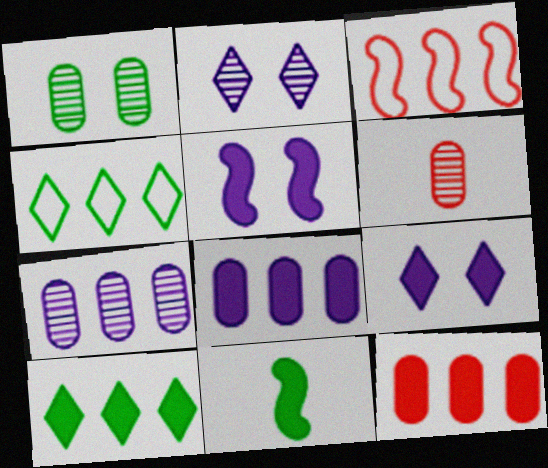[[1, 4, 11], 
[1, 6, 7], 
[3, 7, 10], 
[4, 5, 6], 
[9, 11, 12]]